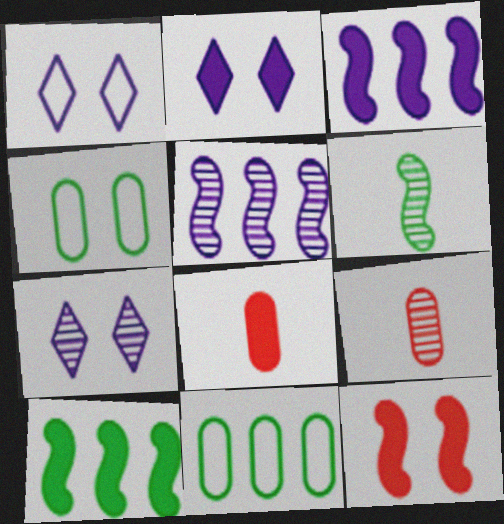[[1, 2, 7], 
[1, 9, 10], 
[2, 8, 10], 
[4, 7, 12]]